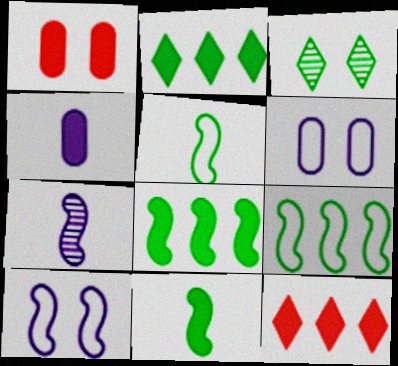[[1, 3, 10]]